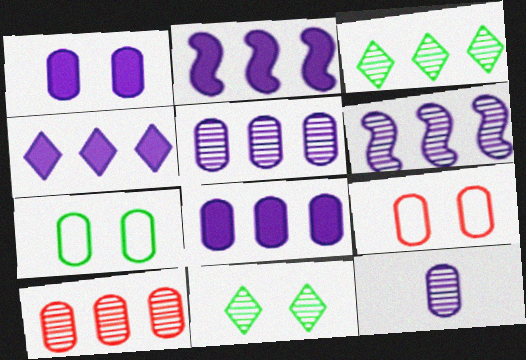[[2, 4, 8], 
[3, 6, 10]]